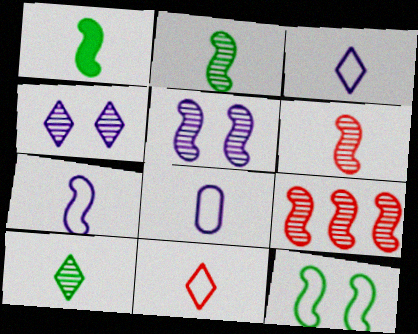[[1, 6, 7], 
[2, 5, 9], 
[3, 7, 8]]